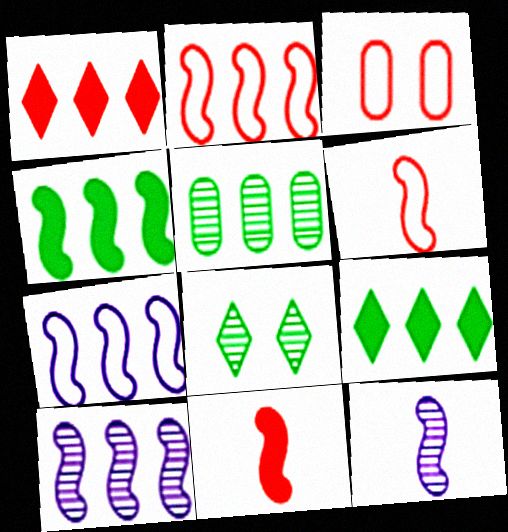[[1, 5, 7], 
[2, 4, 10], 
[3, 9, 12]]